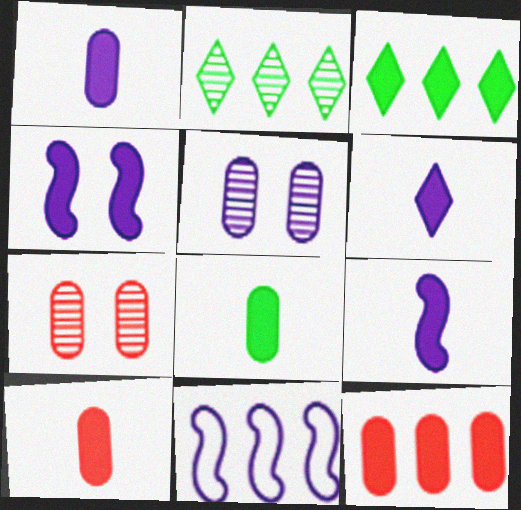[[1, 6, 9], 
[1, 8, 10], 
[2, 11, 12], 
[3, 4, 10], 
[5, 6, 11]]